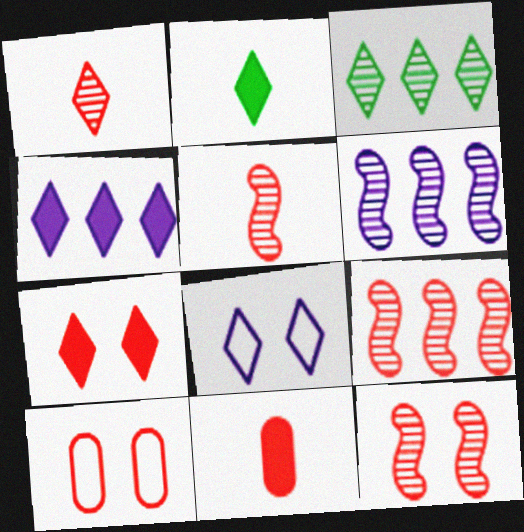[[2, 4, 7], 
[2, 6, 10], 
[5, 9, 12], 
[7, 10, 12]]